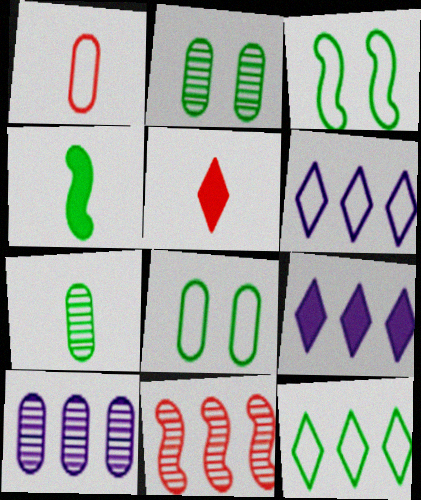[[1, 3, 6], 
[2, 4, 12], 
[3, 5, 10]]